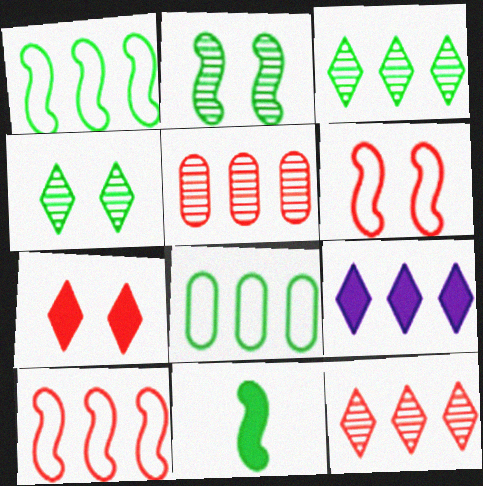[[1, 2, 11], 
[1, 5, 9], 
[4, 8, 11]]